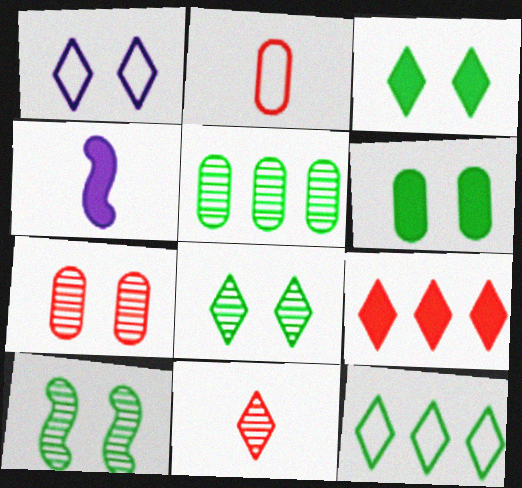[[4, 6, 9], 
[4, 7, 12]]